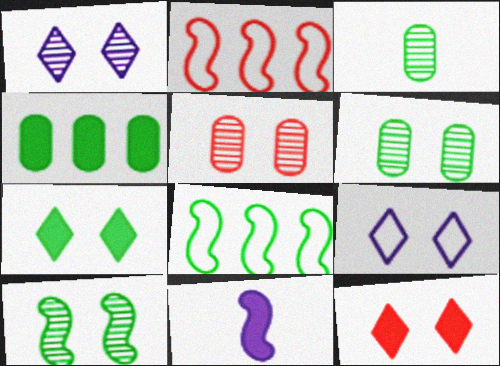[[1, 5, 10], 
[2, 10, 11], 
[3, 7, 8], 
[4, 11, 12]]